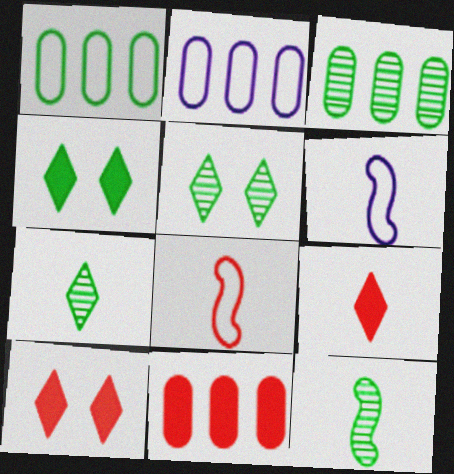[[1, 4, 12], 
[2, 3, 11], 
[2, 10, 12], 
[3, 5, 12], 
[3, 6, 10], 
[5, 6, 11]]